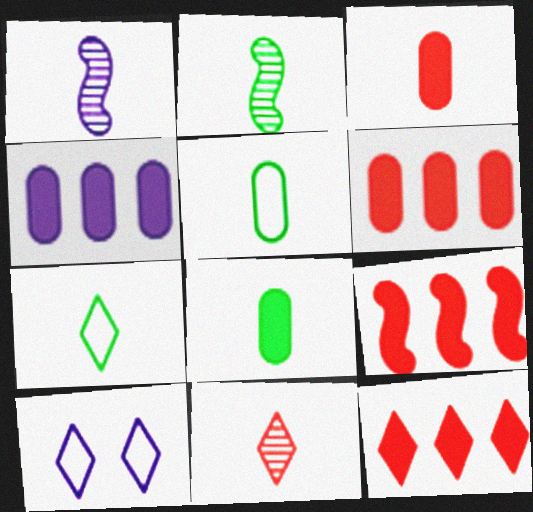[[1, 3, 7], 
[1, 4, 10], 
[2, 6, 10], 
[2, 7, 8], 
[6, 9, 12]]